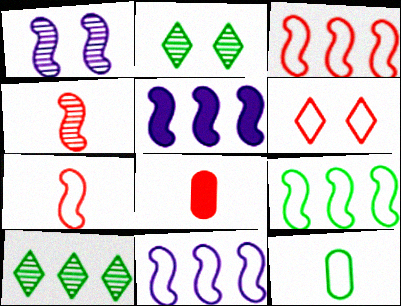[[2, 8, 11], 
[3, 9, 11], 
[6, 11, 12]]